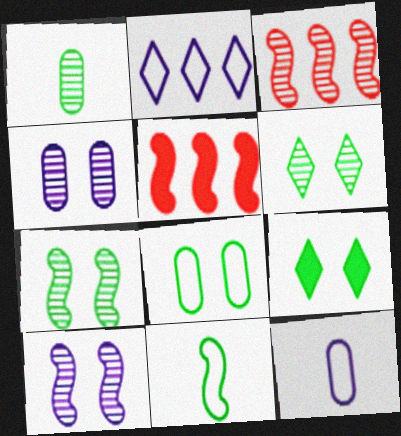[[3, 9, 12], 
[5, 6, 12], 
[5, 10, 11], 
[7, 8, 9]]